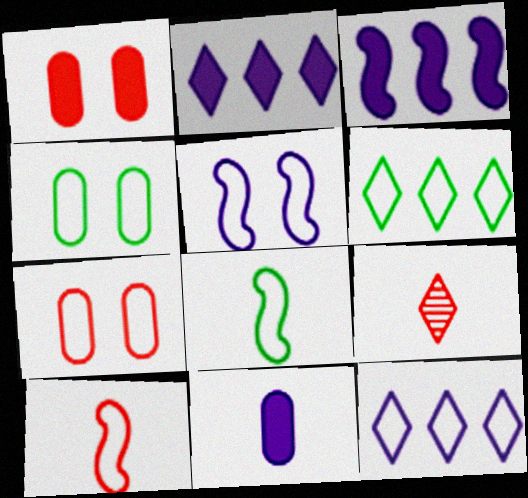[[3, 4, 9], 
[4, 6, 8], 
[4, 10, 12], 
[7, 8, 12], 
[8, 9, 11]]